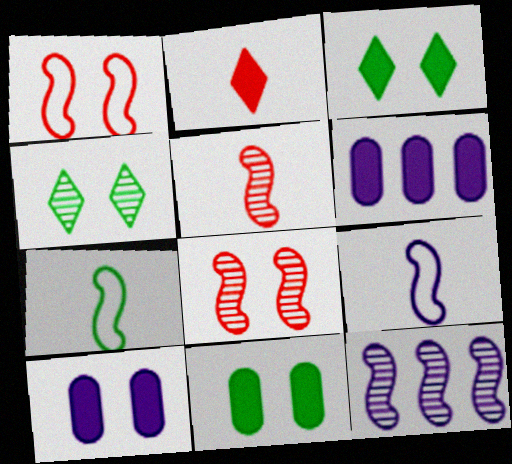[[1, 4, 10]]